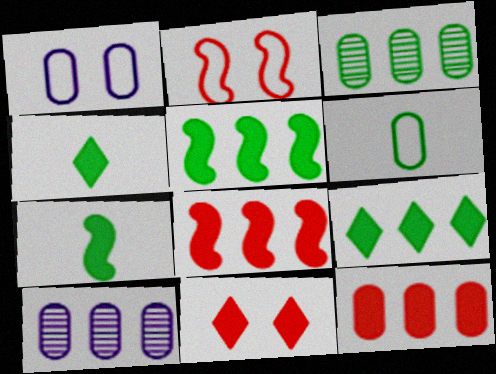[[2, 4, 10]]